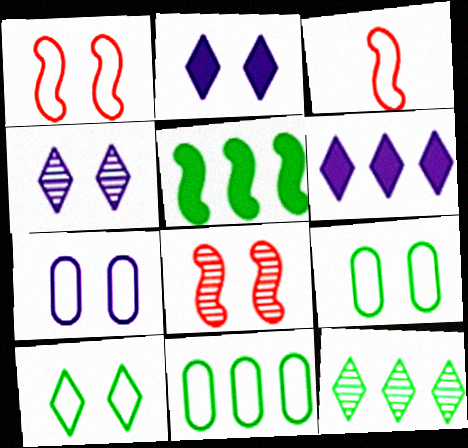[[1, 7, 10], 
[2, 8, 9], 
[5, 11, 12]]